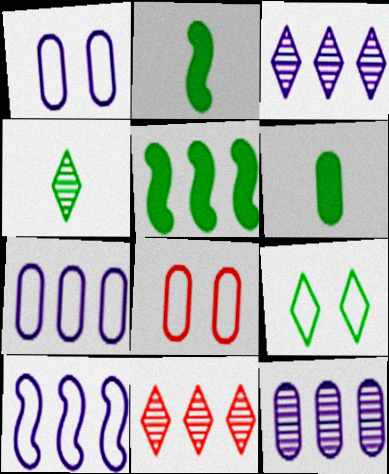[[1, 2, 11], 
[2, 3, 8], 
[5, 7, 11], 
[6, 8, 12]]